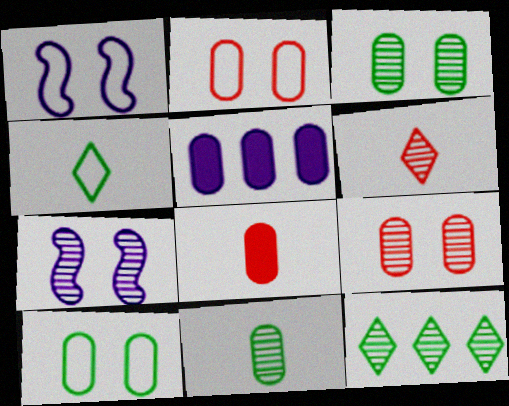[[1, 8, 12], 
[2, 5, 11]]